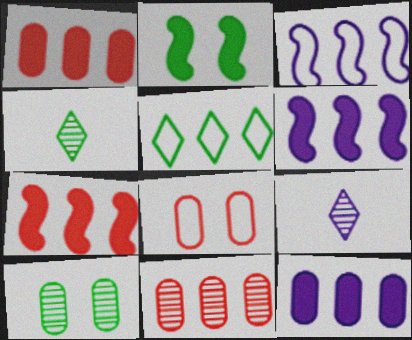[[4, 6, 8], 
[5, 6, 11]]